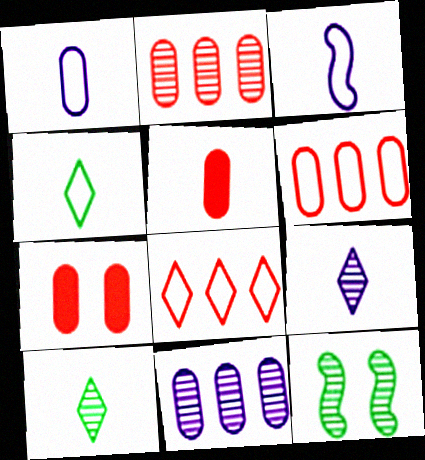[[2, 9, 12], 
[3, 5, 10]]